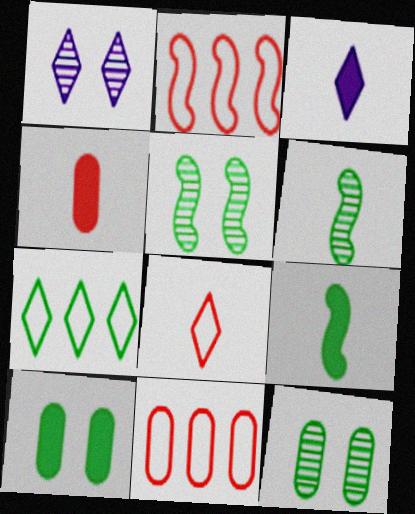[[1, 9, 11], 
[2, 3, 12], 
[3, 4, 9], 
[3, 5, 11], 
[6, 7, 10], 
[7, 9, 12]]